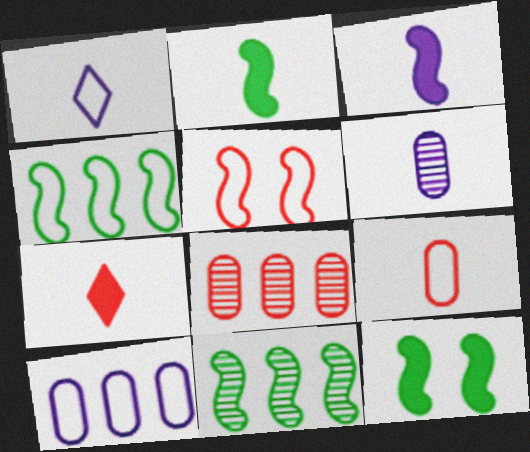[[1, 3, 6], 
[1, 8, 12], 
[3, 5, 11], 
[5, 7, 8]]